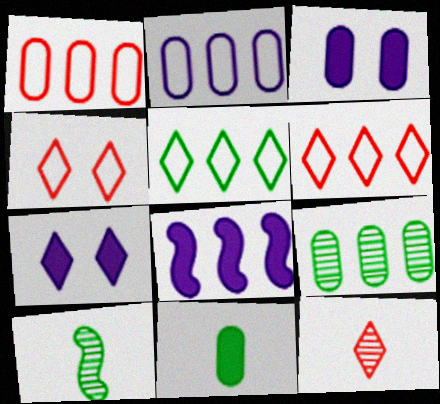[[1, 7, 10], 
[3, 6, 10], 
[5, 7, 12], 
[6, 8, 9]]